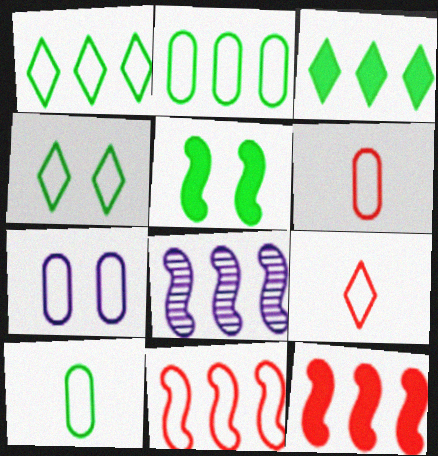[[2, 6, 7]]